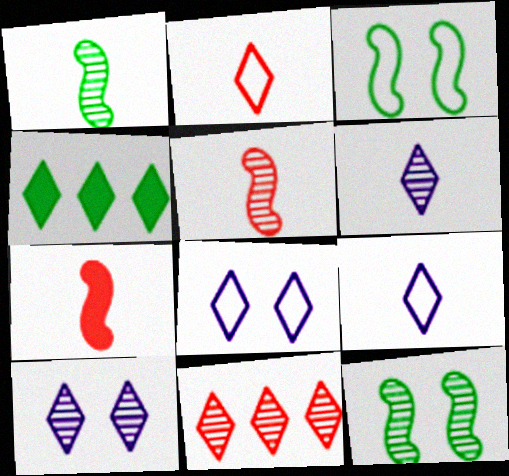[[2, 4, 10]]